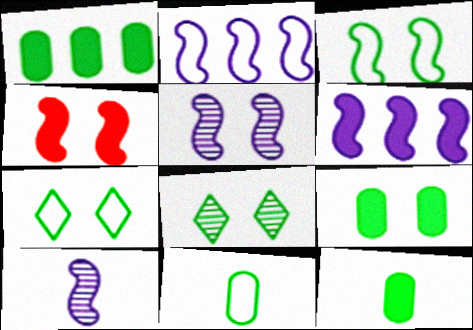[[1, 9, 12], 
[3, 4, 5], 
[3, 8, 9]]